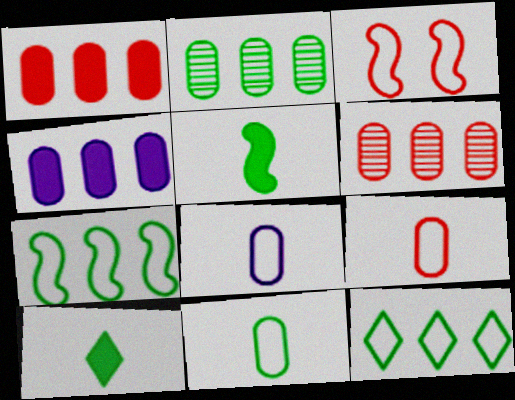[[3, 8, 12], 
[8, 9, 11]]